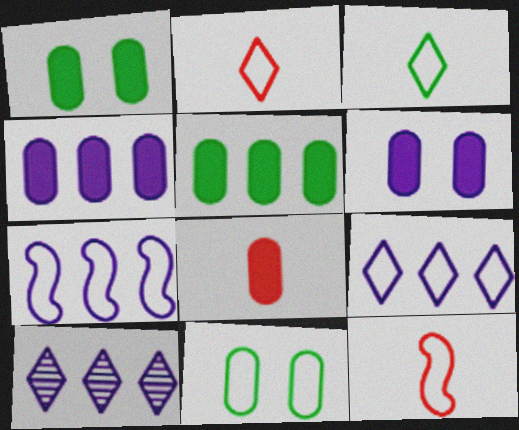[[1, 4, 8], 
[1, 10, 12], 
[2, 7, 11], 
[4, 7, 10], 
[5, 6, 8], 
[9, 11, 12]]